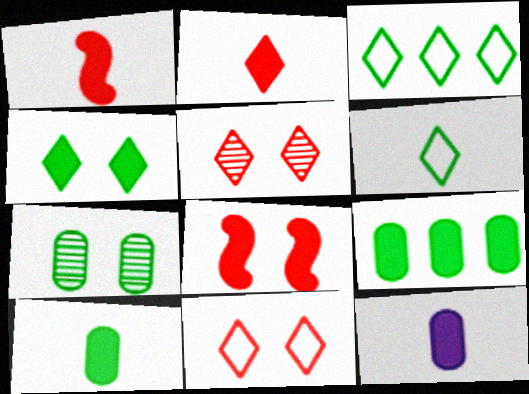[]